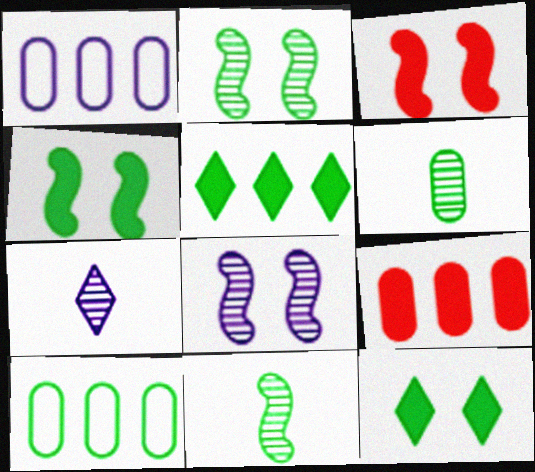[[3, 7, 10], 
[10, 11, 12]]